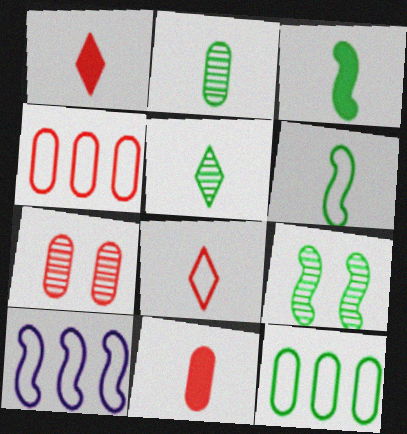[[4, 7, 11]]